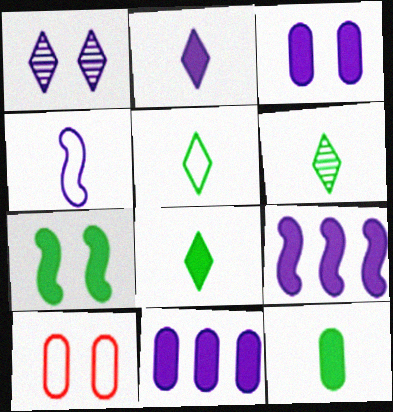[[1, 4, 11], 
[1, 7, 10], 
[2, 3, 9], 
[5, 6, 8], 
[6, 9, 10]]